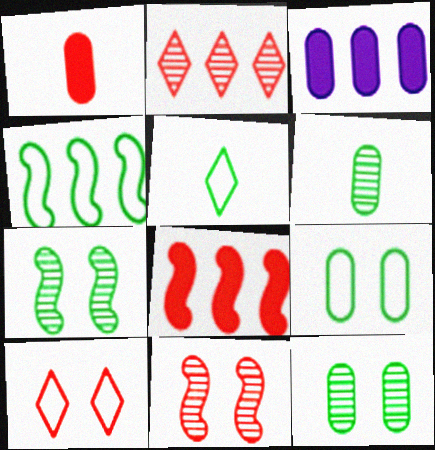[[2, 3, 4], 
[3, 5, 11], 
[4, 5, 9]]